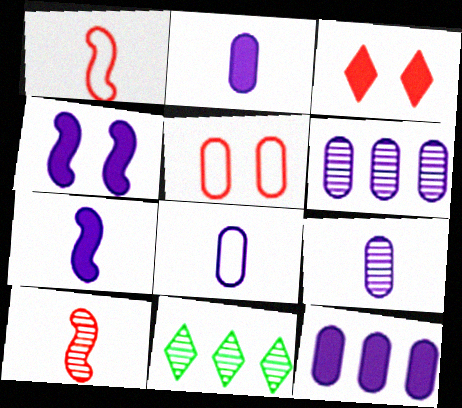[[2, 8, 9], 
[5, 7, 11]]